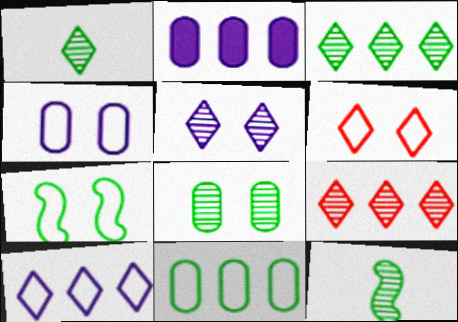[[1, 5, 9], 
[2, 6, 12], 
[3, 8, 12], 
[4, 6, 7]]